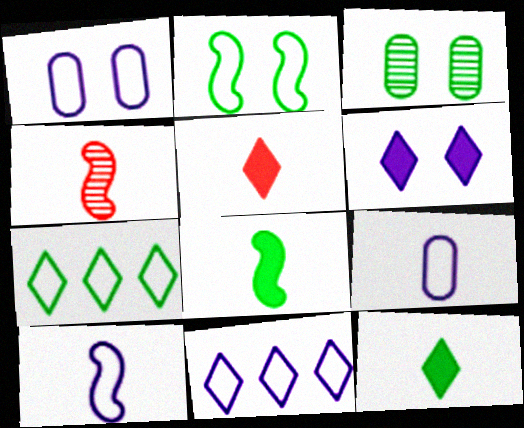[[1, 10, 11], 
[3, 7, 8], 
[4, 8, 10], 
[4, 9, 12]]